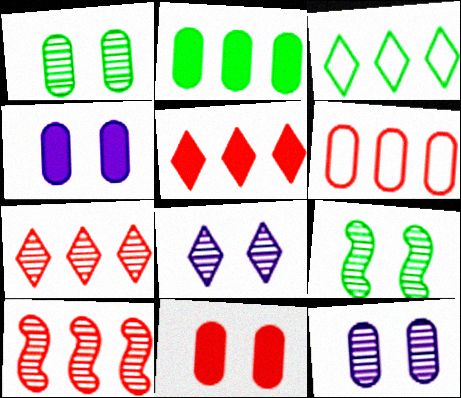[[5, 6, 10]]